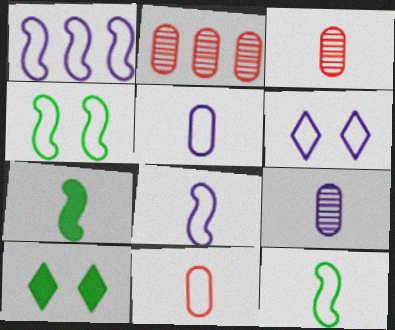[[1, 3, 10], 
[1, 5, 6], 
[2, 6, 7], 
[2, 8, 10]]